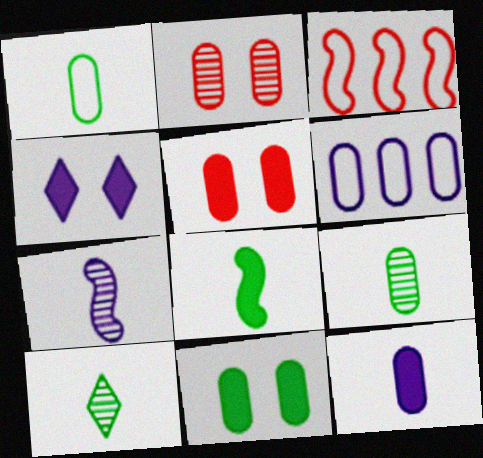[[1, 8, 10], 
[3, 4, 9], 
[4, 6, 7], 
[5, 6, 9]]